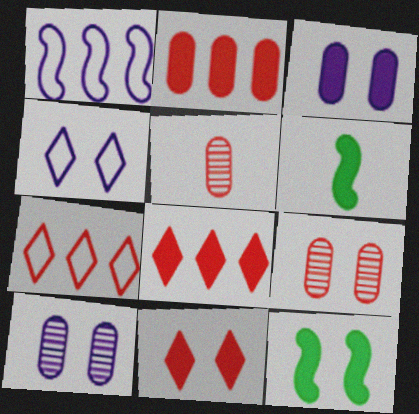[[3, 6, 8], 
[3, 11, 12], 
[4, 9, 12], 
[6, 7, 10]]